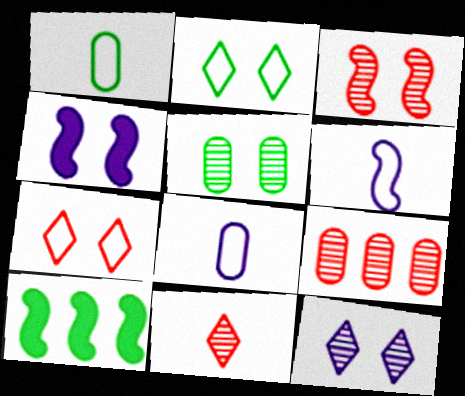[[3, 5, 12], 
[3, 6, 10], 
[3, 9, 11], 
[4, 5, 7]]